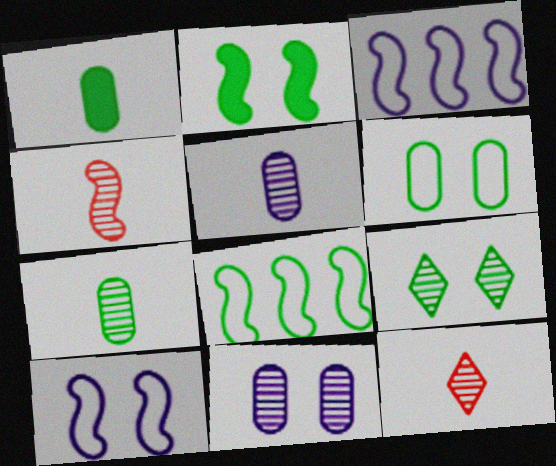[[1, 8, 9], 
[2, 3, 4], 
[2, 6, 9]]